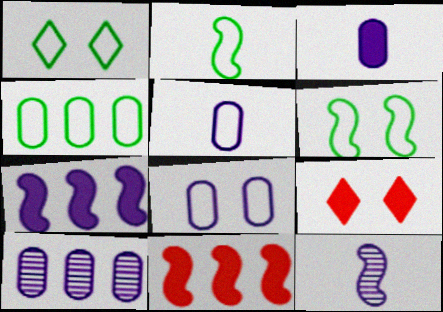[[1, 2, 4], 
[2, 9, 10], 
[3, 8, 10], 
[4, 9, 12], 
[6, 11, 12]]